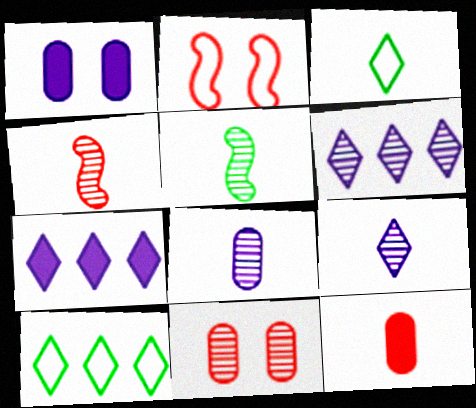[[1, 4, 10], 
[5, 6, 11]]